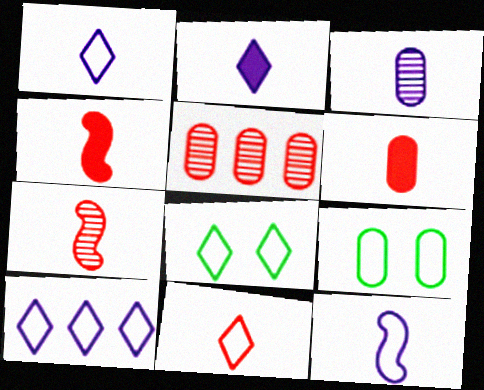[[2, 3, 12], 
[6, 7, 11], 
[8, 10, 11]]